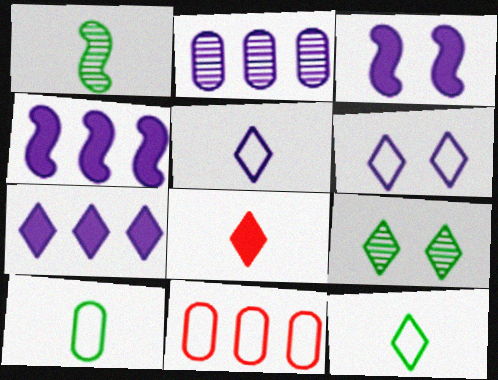[[2, 3, 5]]